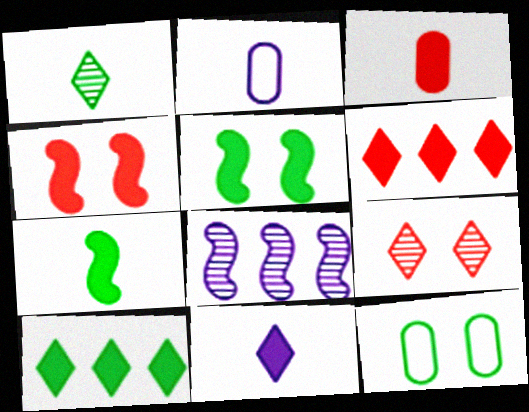[[3, 4, 6], 
[3, 7, 11]]